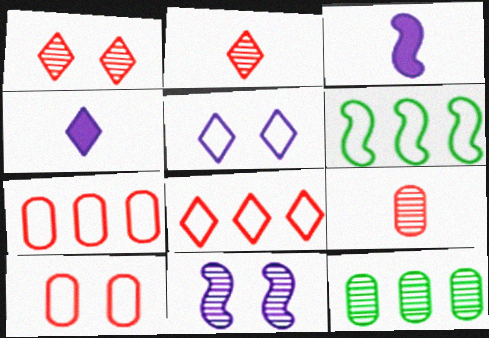[[2, 11, 12]]